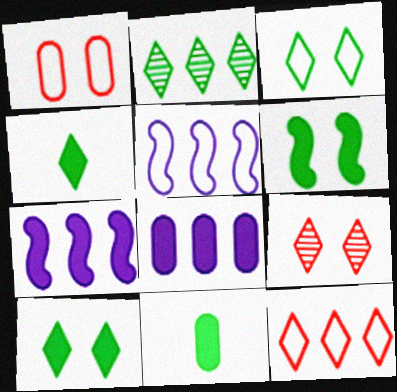[[2, 3, 4], 
[5, 9, 11]]